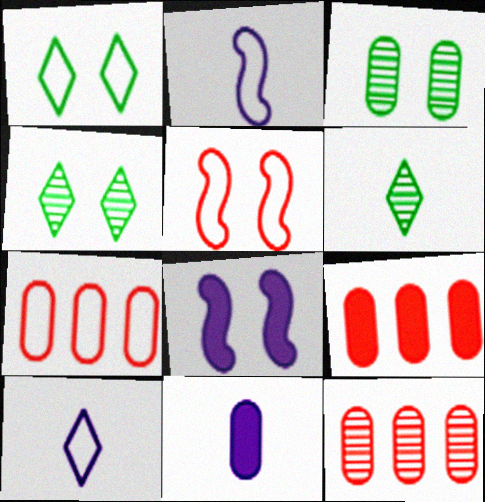[[1, 2, 7], 
[2, 4, 9], 
[3, 7, 11], 
[6, 7, 8], 
[7, 9, 12]]